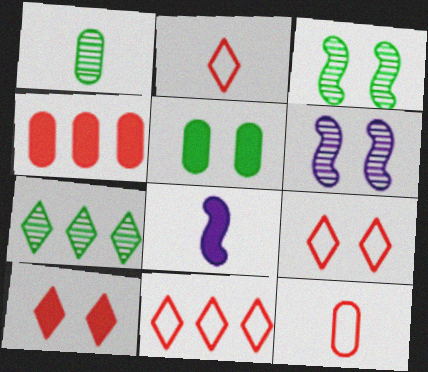[[1, 2, 8], 
[1, 3, 7], 
[2, 9, 11], 
[5, 6, 9]]